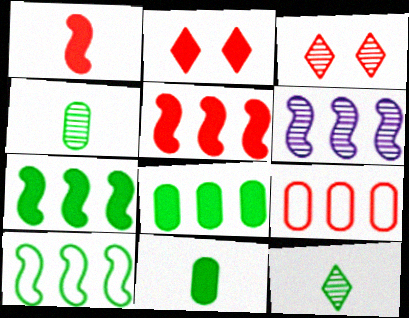[[1, 3, 9], 
[3, 4, 6], 
[5, 6, 10]]